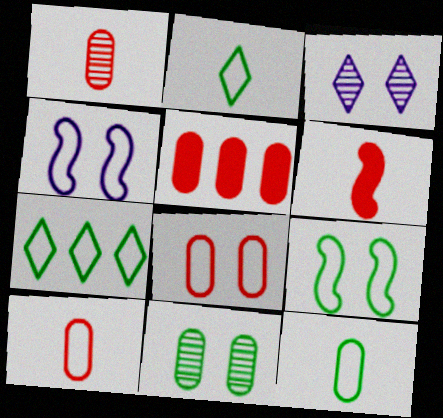[[1, 5, 8], 
[4, 7, 10], 
[7, 9, 12]]